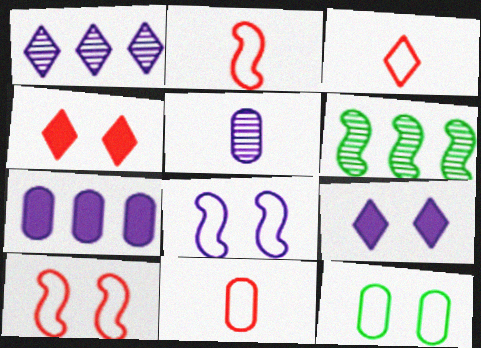[[2, 3, 11], 
[6, 9, 11]]